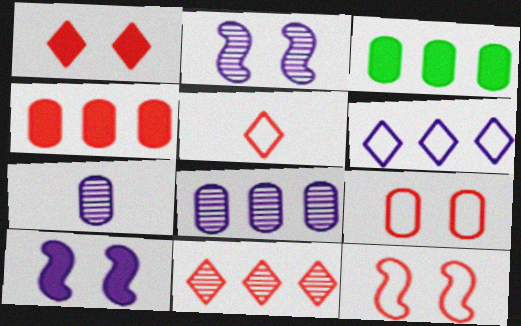[[1, 5, 11], 
[2, 3, 5], 
[3, 7, 9], 
[6, 7, 10]]